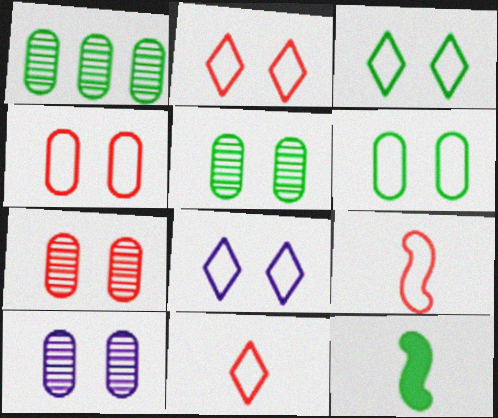[[1, 3, 12], 
[2, 3, 8], 
[5, 7, 10]]